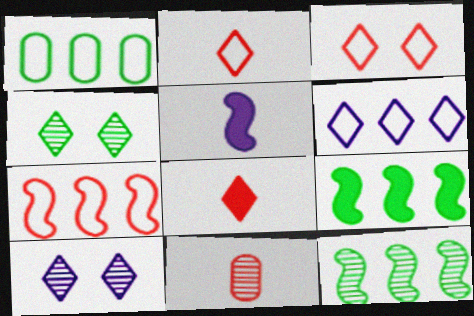[[1, 6, 7], 
[4, 6, 8], 
[10, 11, 12]]